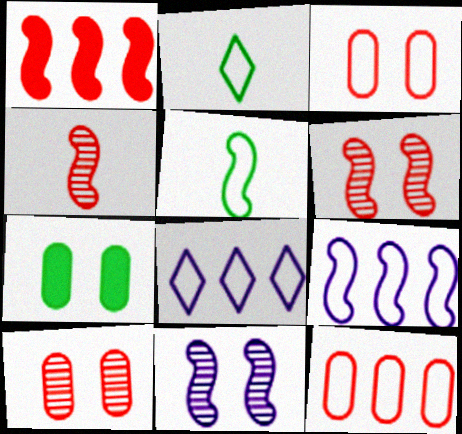[[1, 5, 11], 
[2, 3, 9], 
[3, 5, 8], 
[4, 7, 8]]